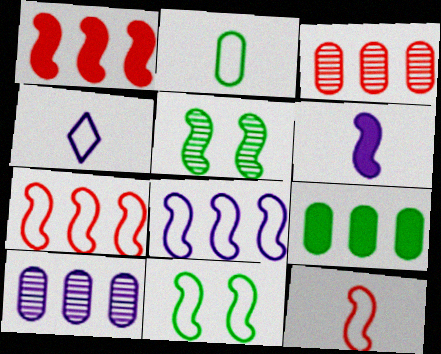[[2, 4, 12], 
[5, 6, 7], 
[8, 11, 12]]